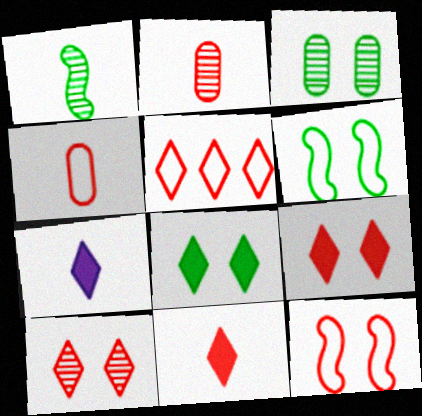[[1, 4, 7], 
[3, 6, 8], 
[4, 5, 12], 
[5, 10, 11]]